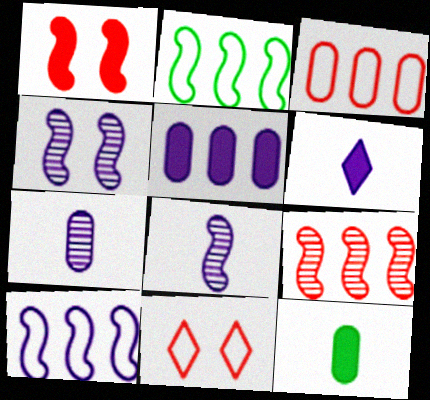[[1, 2, 8]]